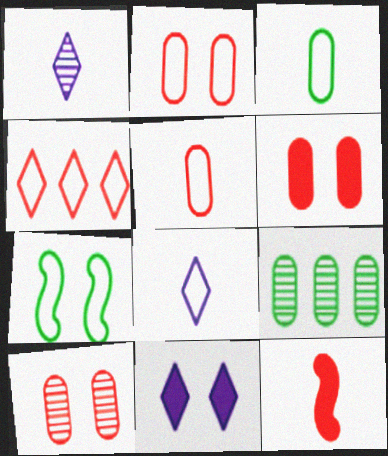[[1, 3, 12], 
[2, 6, 10], 
[4, 10, 12], 
[7, 10, 11]]